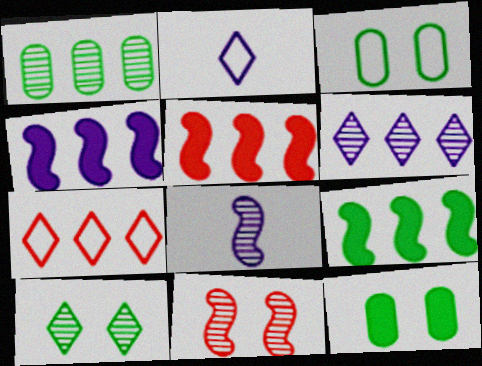[[1, 4, 7], 
[4, 5, 9], 
[7, 8, 12]]